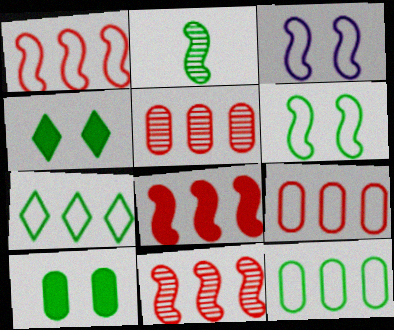[[1, 8, 11], 
[2, 3, 8], 
[2, 4, 12], 
[2, 7, 10]]